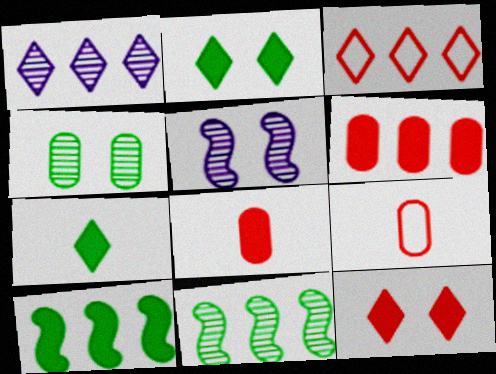[]